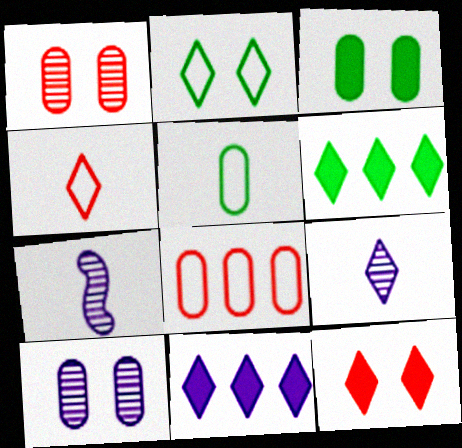[]